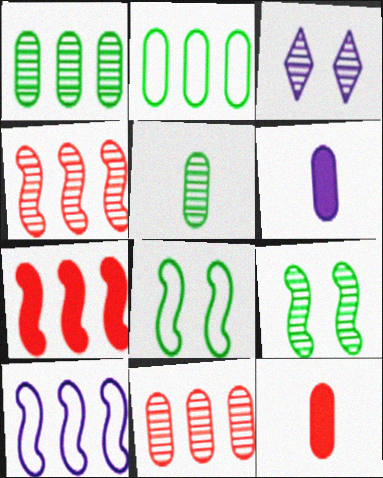[[3, 4, 5], 
[3, 6, 10]]